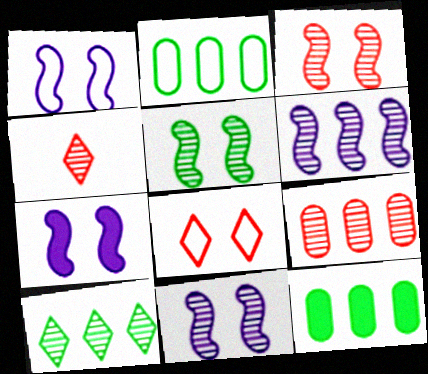[[1, 4, 12], 
[1, 7, 11], 
[2, 4, 7], 
[3, 4, 9], 
[3, 5, 11], 
[6, 9, 10]]